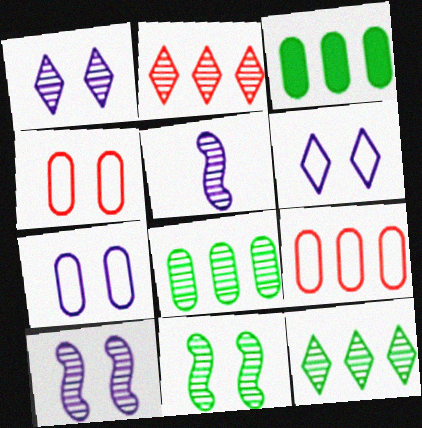[]